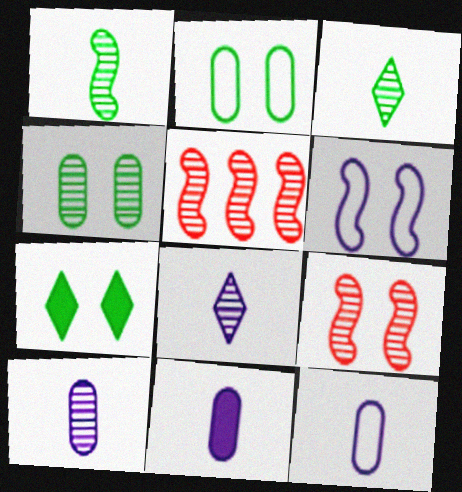[[4, 5, 8], 
[5, 7, 12], 
[10, 11, 12]]